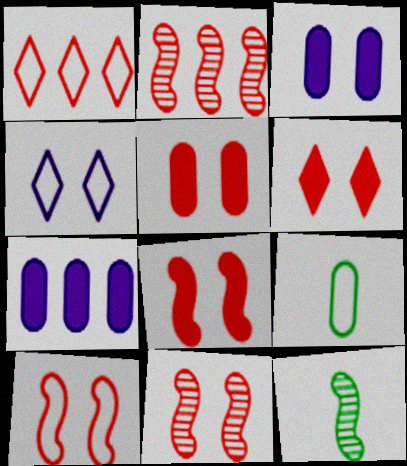[[1, 3, 12], 
[5, 6, 8], 
[8, 10, 11]]